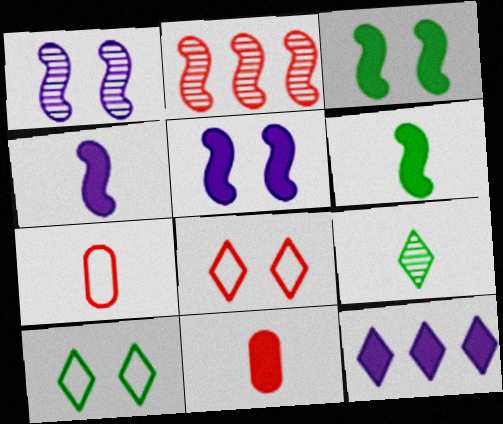[[2, 8, 11], 
[3, 11, 12], 
[4, 7, 9], 
[8, 9, 12]]